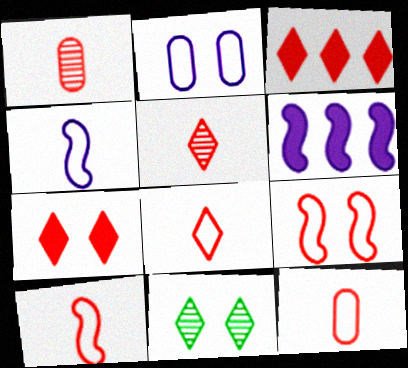[[1, 3, 9], 
[6, 11, 12], 
[8, 10, 12]]